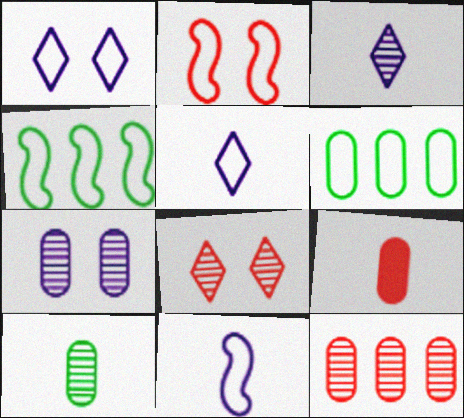[[2, 4, 11], 
[2, 5, 6], 
[6, 7, 9], 
[7, 10, 12]]